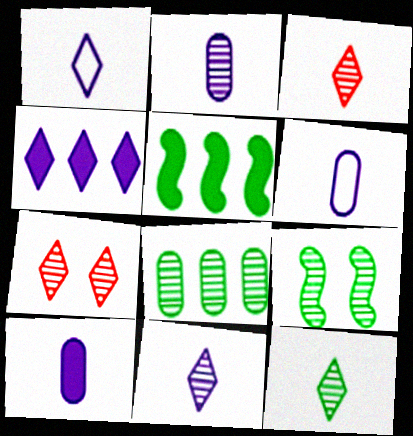[[2, 6, 10], 
[3, 11, 12], 
[5, 6, 7], 
[8, 9, 12]]